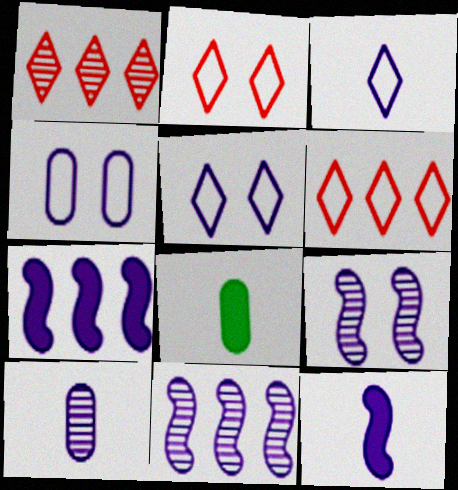[[2, 8, 11], 
[3, 10, 12], 
[5, 7, 10], 
[6, 8, 9]]